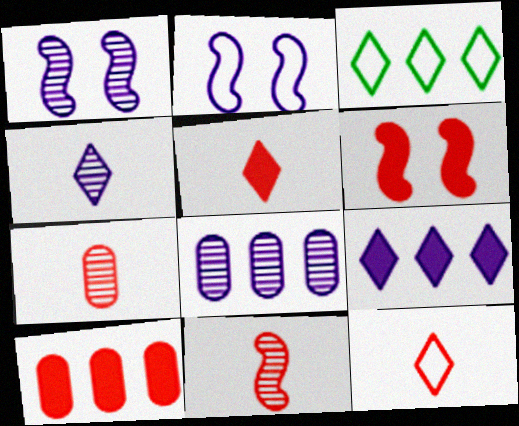[[1, 4, 8], 
[5, 6, 10]]